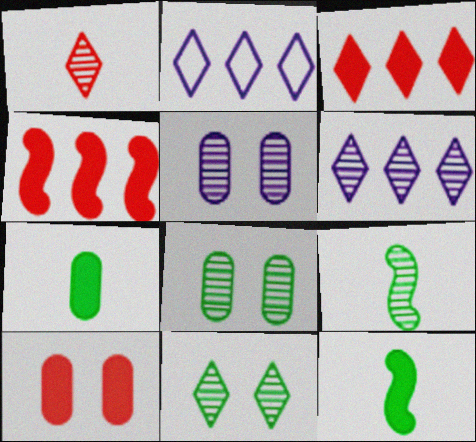[[1, 6, 11], 
[2, 9, 10]]